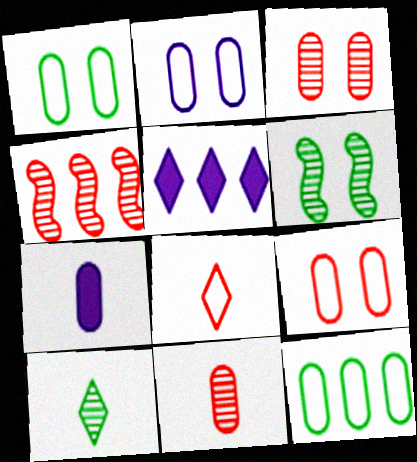[[1, 2, 9], 
[3, 7, 12], 
[4, 5, 12]]